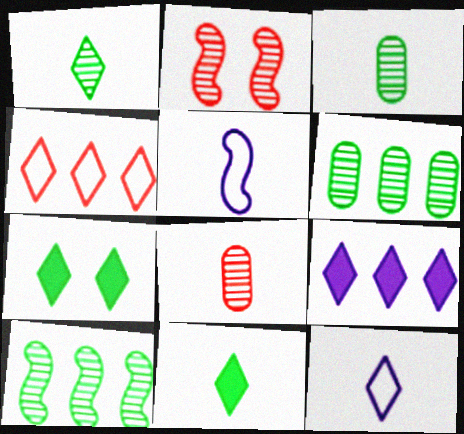[[5, 8, 11]]